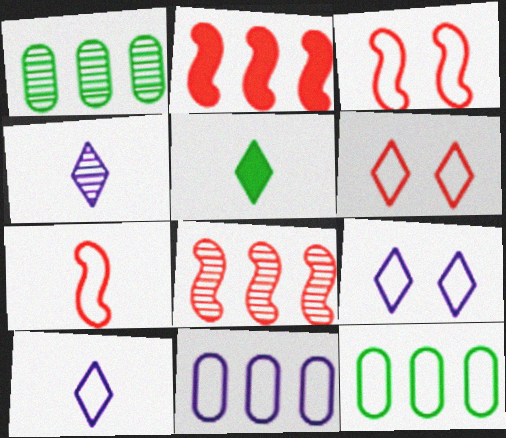[[3, 10, 12], 
[7, 9, 12]]